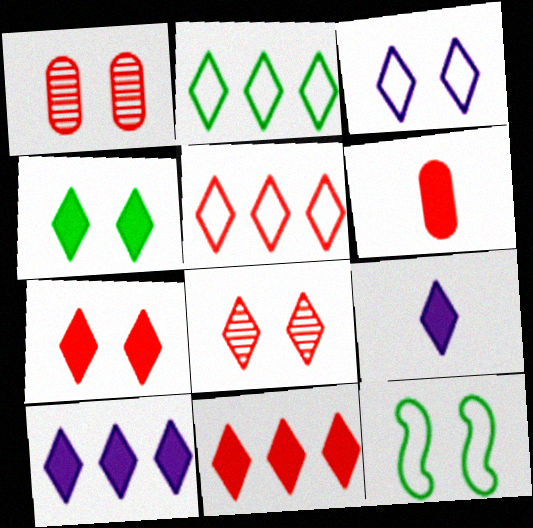[[2, 8, 9], 
[3, 4, 8], 
[4, 9, 11]]